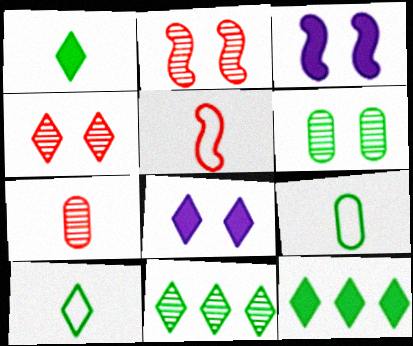[]